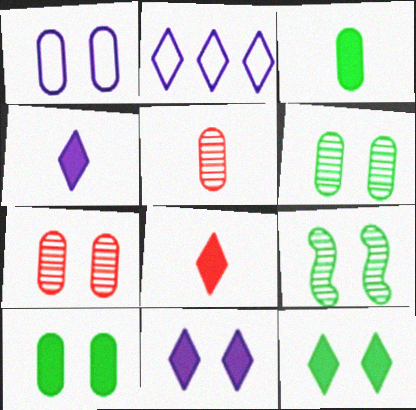[[1, 7, 10]]